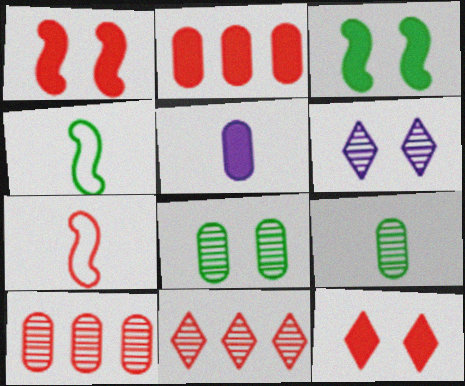[[2, 4, 6], 
[7, 10, 12]]